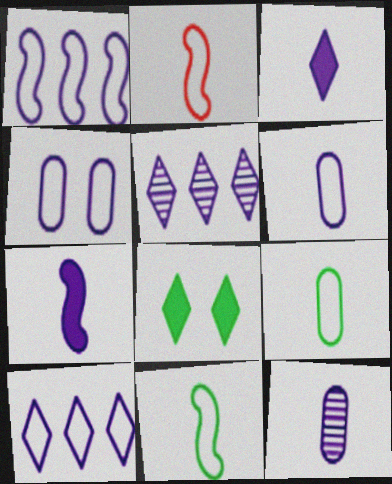[[4, 5, 7]]